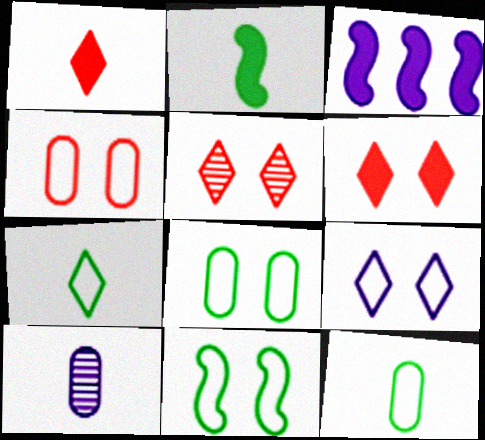[[3, 5, 12], 
[3, 9, 10], 
[4, 9, 11]]